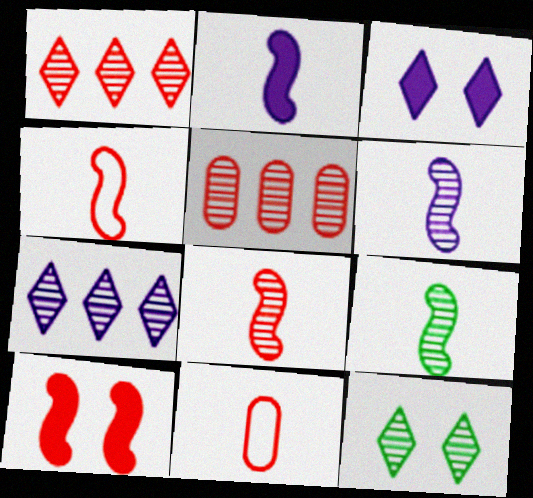[[1, 10, 11], 
[2, 4, 9], 
[5, 6, 12], 
[6, 8, 9]]